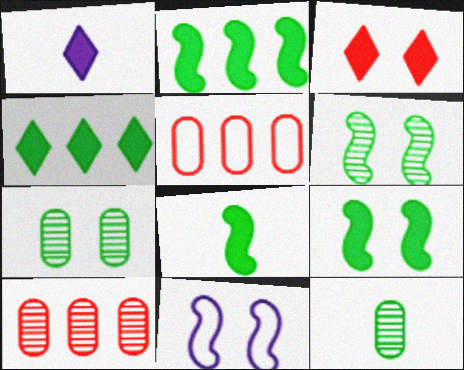[[1, 3, 4], 
[1, 5, 6], 
[2, 8, 9], 
[3, 7, 11]]